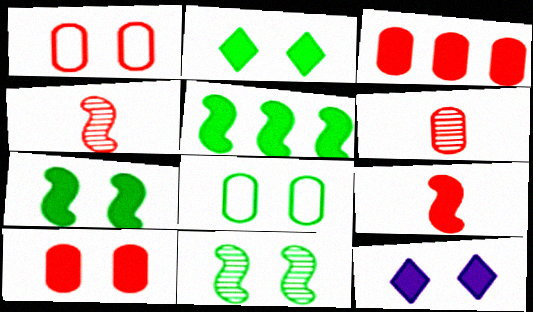[[1, 3, 6], 
[1, 11, 12], 
[2, 8, 11], 
[7, 10, 12]]